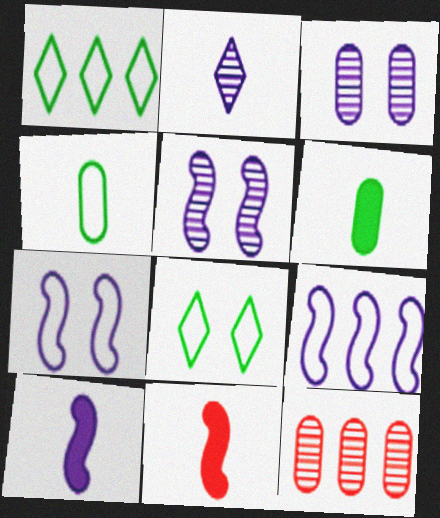[[1, 3, 11], 
[2, 4, 11], 
[5, 9, 10], 
[8, 10, 12]]